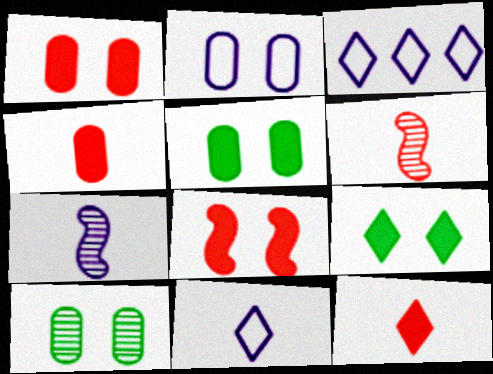[[1, 2, 10], 
[3, 5, 6]]